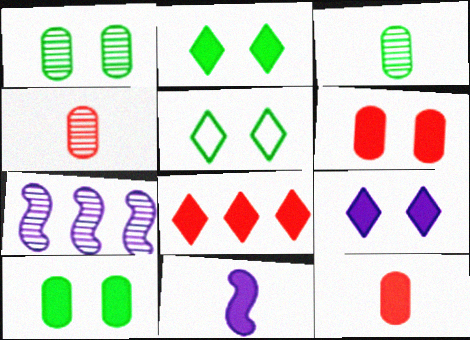[[5, 7, 12], 
[8, 10, 11]]